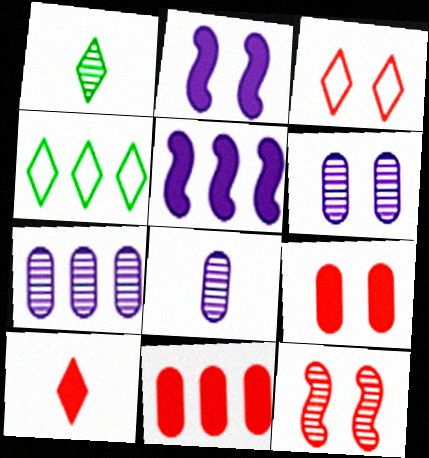[[1, 7, 12], 
[3, 9, 12], 
[6, 7, 8]]